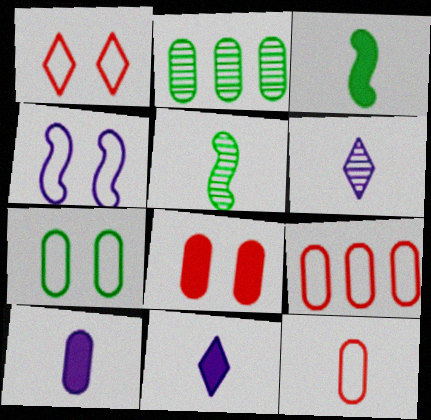[[1, 4, 7], 
[3, 6, 12], 
[5, 11, 12]]